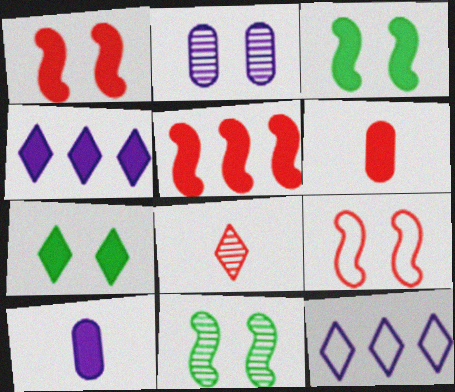[[2, 7, 9], 
[3, 4, 6], 
[5, 7, 10], 
[6, 11, 12], 
[7, 8, 12]]